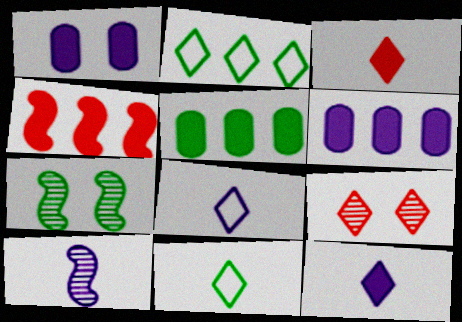[[2, 9, 12], 
[5, 7, 11]]